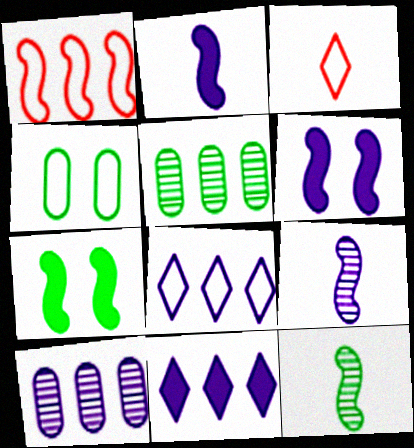[[1, 5, 11], 
[1, 6, 12], 
[1, 7, 9], 
[3, 5, 6], 
[3, 7, 10]]